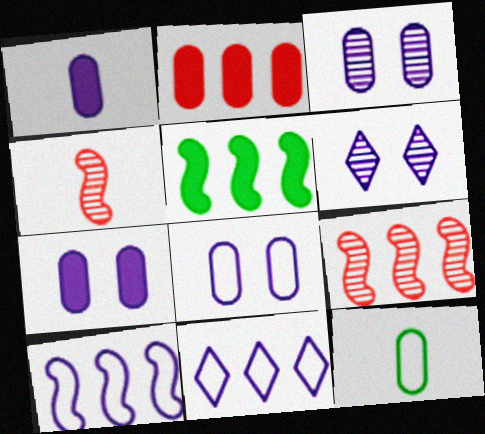[[1, 6, 10], 
[2, 3, 12], 
[3, 7, 8], 
[5, 9, 10]]